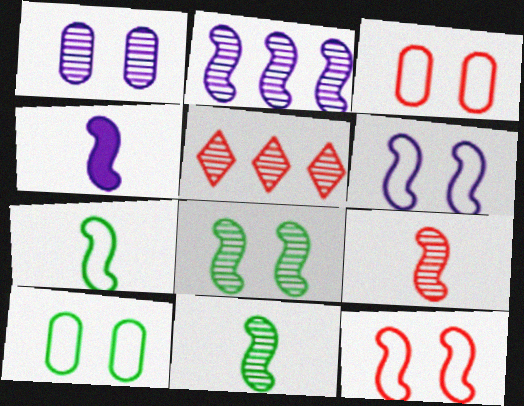[[1, 5, 11], 
[2, 4, 6], 
[2, 8, 9], 
[4, 5, 10], 
[4, 7, 9]]